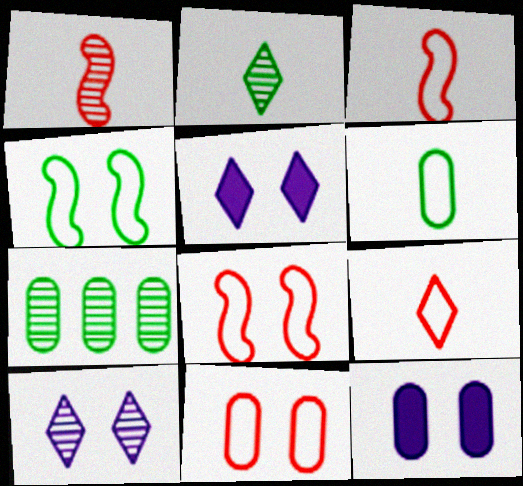[[1, 7, 10], 
[3, 5, 7]]